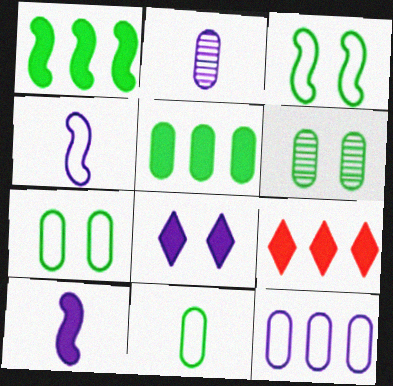[[2, 3, 9], 
[4, 6, 9], 
[5, 6, 11]]